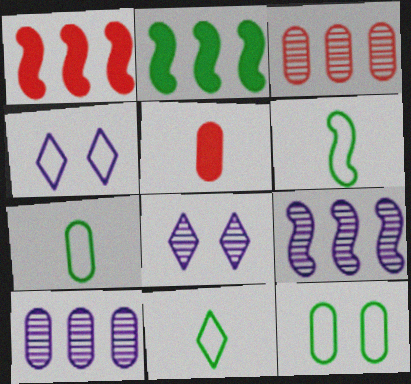[[1, 7, 8], 
[5, 10, 12], 
[6, 7, 11]]